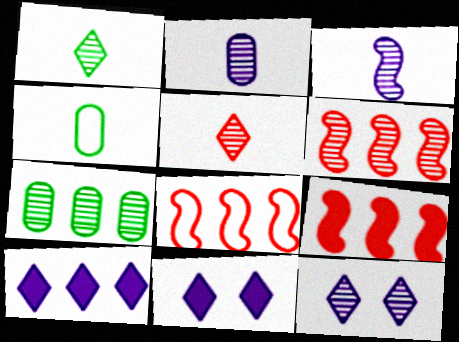[[4, 6, 11], 
[4, 9, 12], 
[6, 8, 9], 
[7, 8, 10]]